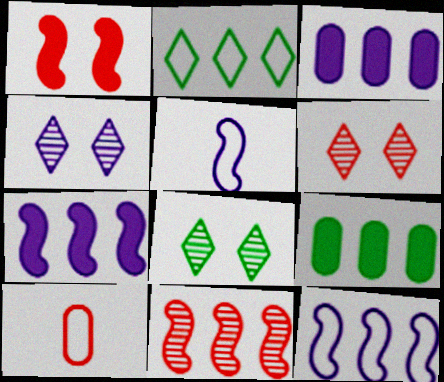[[2, 3, 11], 
[3, 4, 5], 
[4, 6, 8], 
[5, 6, 9], 
[7, 8, 10]]